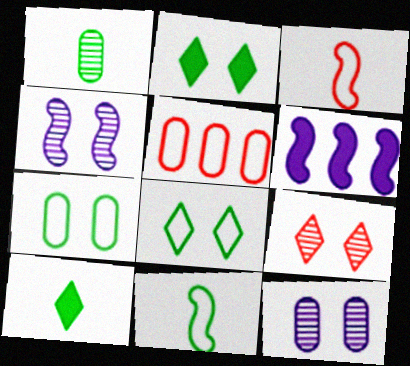[[1, 10, 11], 
[4, 5, 10]]